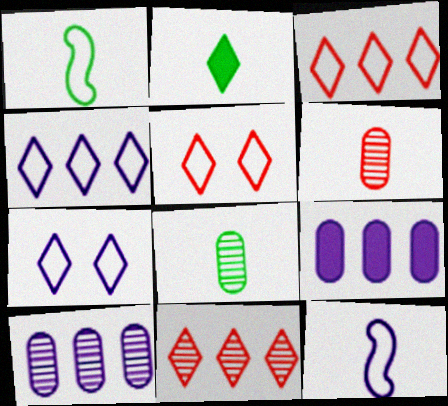[[1, 2, 8], 
[2, 6, 12], 
[2, 7, 11]]